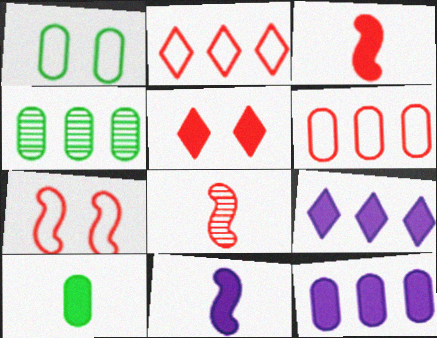[[1, 4, 10], 
[1, 8, 9], 
[4, 6, 12], 
[5, 6, 8]]